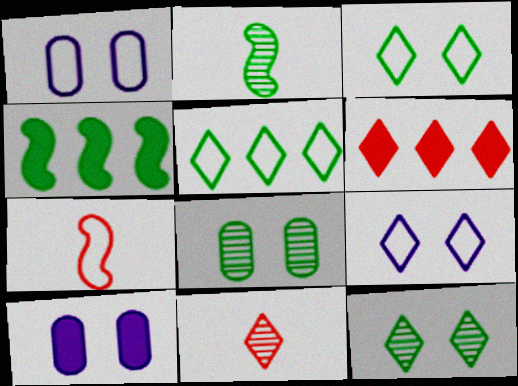[[1, 2, 6], 
[1, 4, 11], 
[1, 5, 7]]